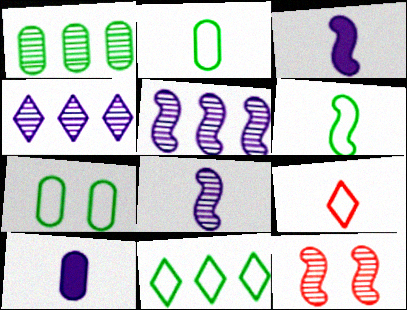[[6, 7, 11], 
[10, 11, 12]]